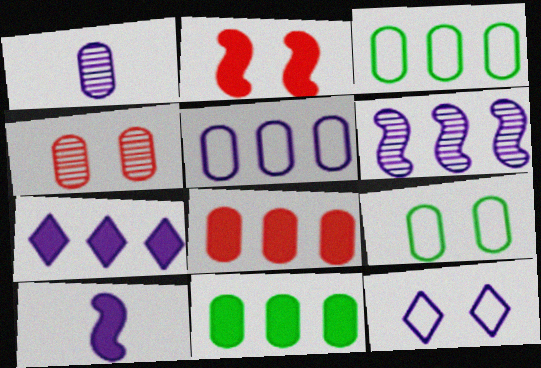[[1, 8, 9], 
[5, 6, 7]]